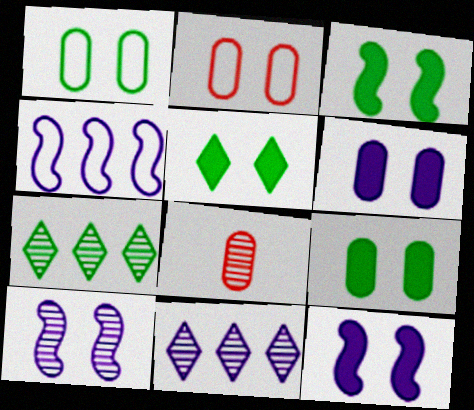[[2, 5, 10], 
[3, 5, 9], 
[4, 5, 8], 
[7, 8, 10]]